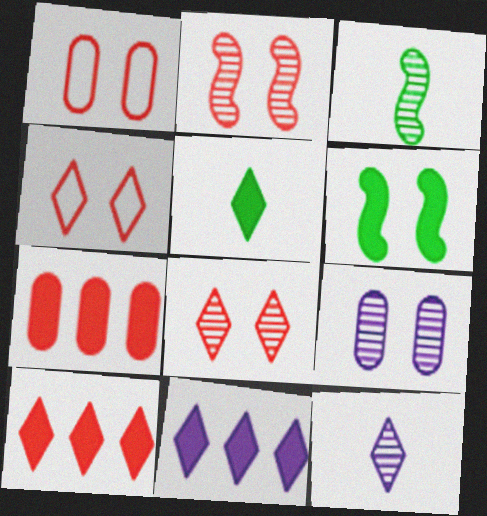[[1, 3, 11], 
[4, 6, 9]]